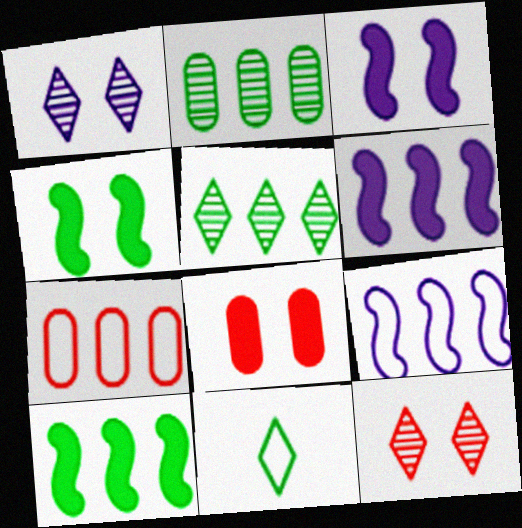[[2, 4, 11], 
[5, 6, 7]]